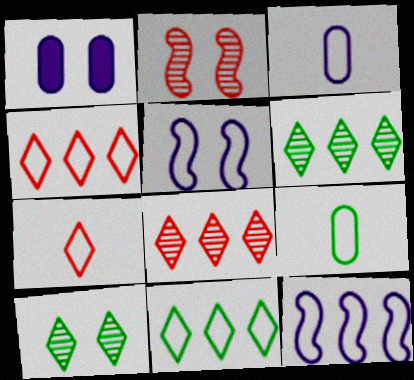[[4, 5, 9]]